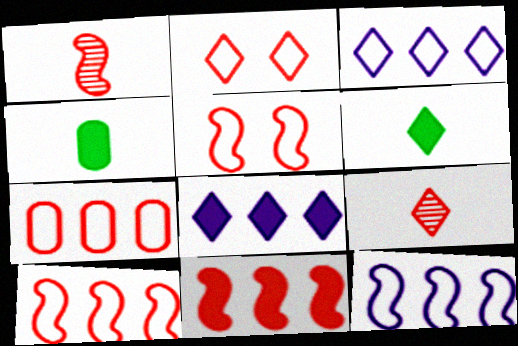[[1, 5, 11]]